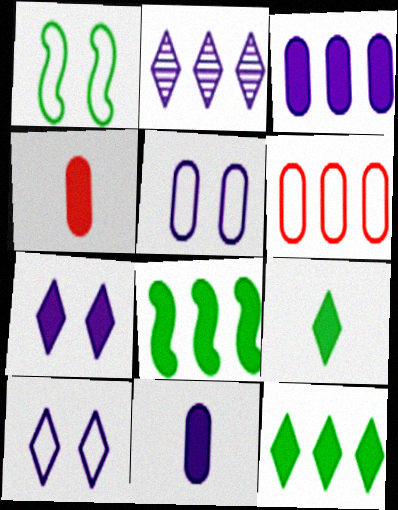[[1, 2, 4], 
[2, 6, 8], 
[4, 7, 8]]